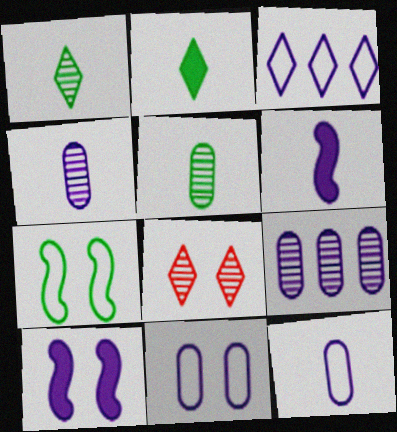[[2, 3, 8], 
[3, 4, 10]]